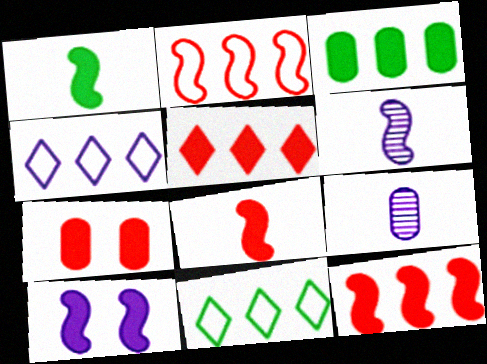[[1, 10, 12], 
[4, 9, 10], 
[5, 7, 8], 
[6, 7, 11]]